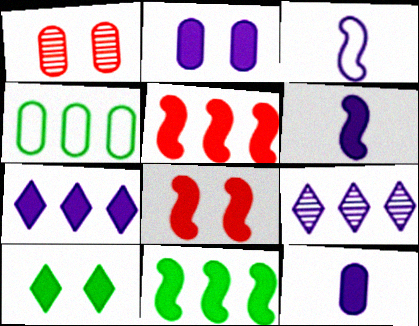[[1, 4, 12], 
[2, 3, 9], 
[2, 6, 7], 
[2, 8, 10], 
[4, 5, 9], 
[5, 10, 12], 
[6, 8, 11]]